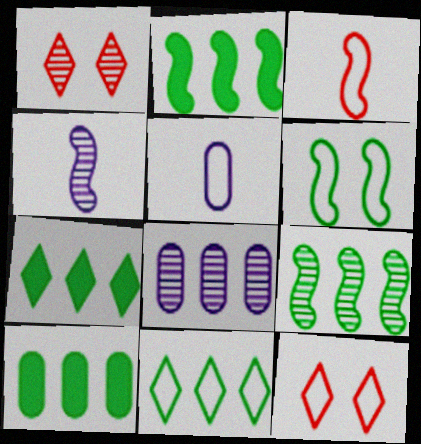[[1, 2, 5], 
[2, 7, 10], 
[4, 10, 12], 
[9, 10, 11]]